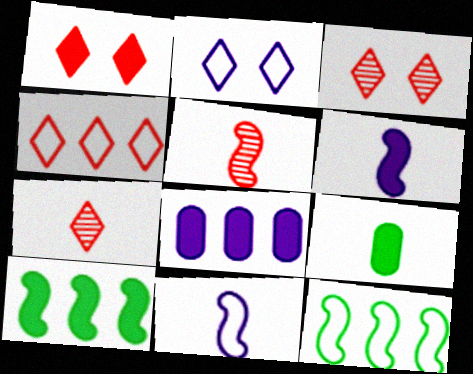[[1, 4, 7], 
[7, 9, 11]]